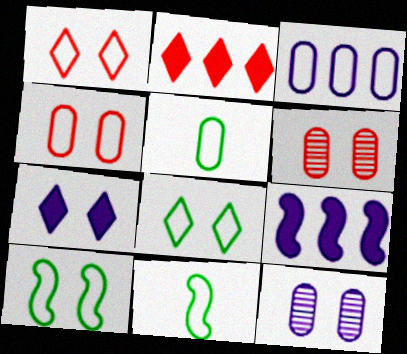[[1, 3, 11], 
[2, 11, 12], 
[3, 4, 5], 
[6, 7, 10]]